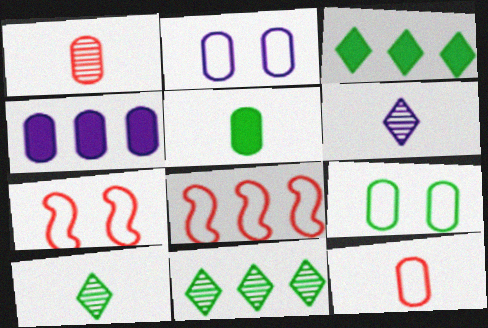[[1, 4, 9], 
[4, 7, 10], 
[4, 8, 11]]